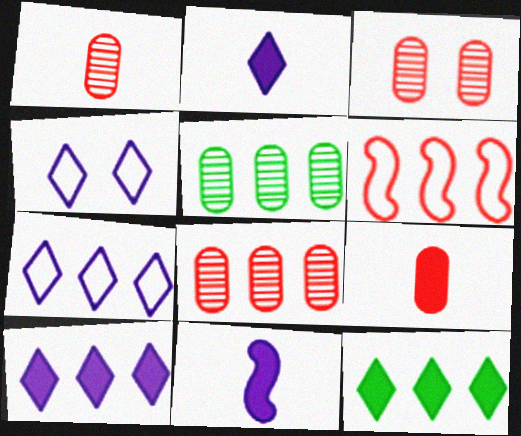[[1, 3, 8], 
[5, 6, 10]]